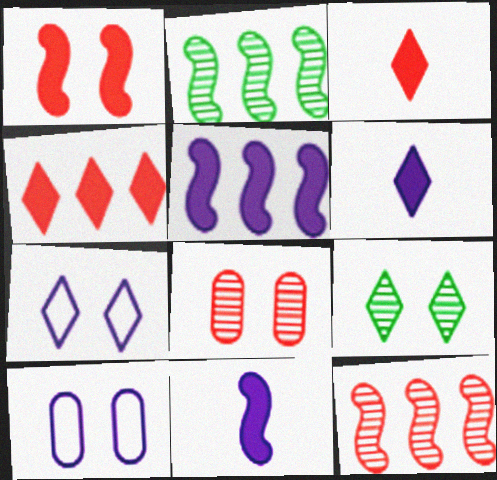[[1, 9, 10], 
[2, 3, 10]]